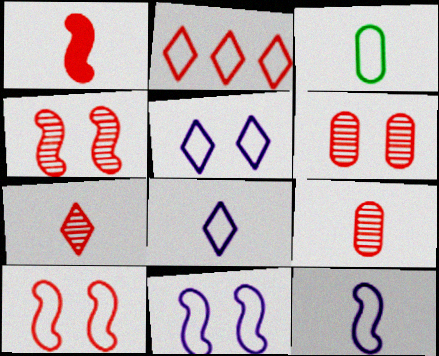[[1, 2, 6], 
[2, 3, 11]]